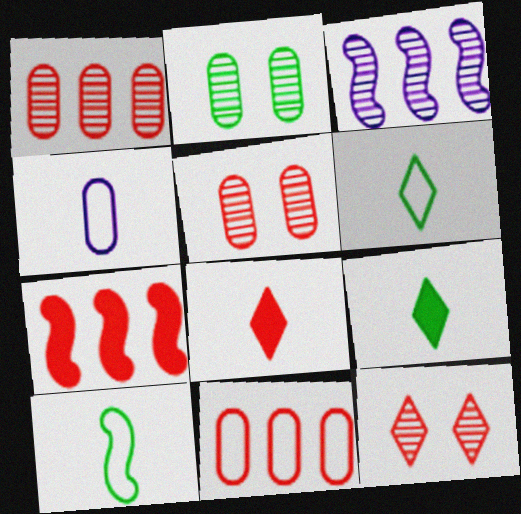[]